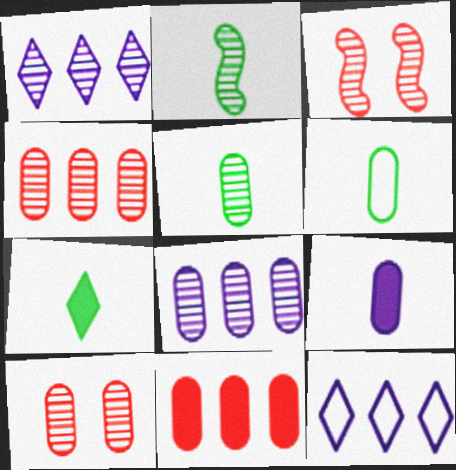[[1, 2, 10], 
[1, 3, 5], 
[2, 6, 7], 
[5, 8, 10]]